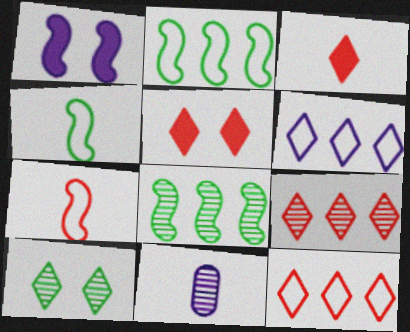[[1, 6, 11], 
[1, 7, 8], 
[2, 5, 11], 
[3, 4, 11], 
[3, 6, 10]]